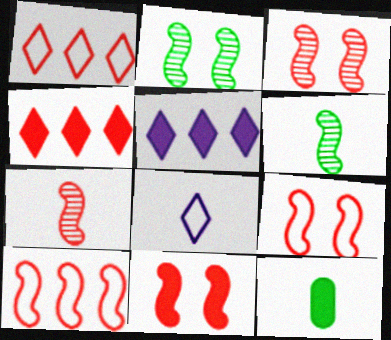[[3, 9, 11], 
[5, 11, 12], 
[7, 8, 12], 
[7, 10, 11]]